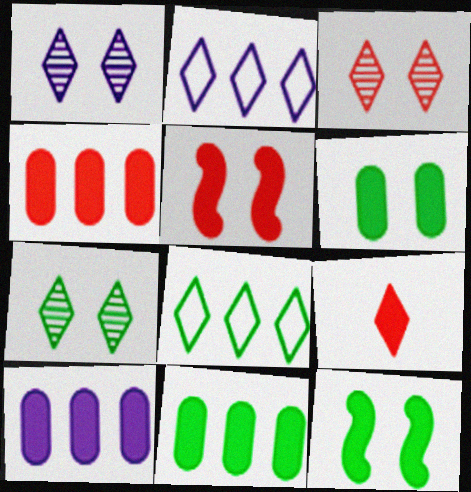[[1, 3, 7], 
[1, 8, 9], 
[2, 7, 9], 
[4, 5, 9], 
[4, 10, 11], 
[9, 10, 12]]